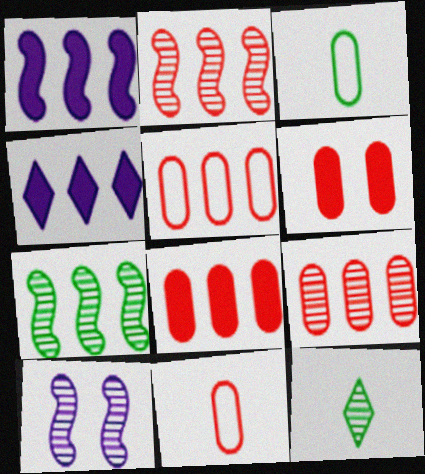[[4, 5, 7], 
[5, 8, 9], 
[6, 9, 11], 
[9, 10, 12]]